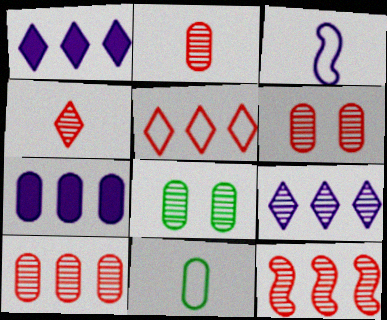[[2, 6, 10], 
[4, 6, 12], 
[6, 7, 11]]